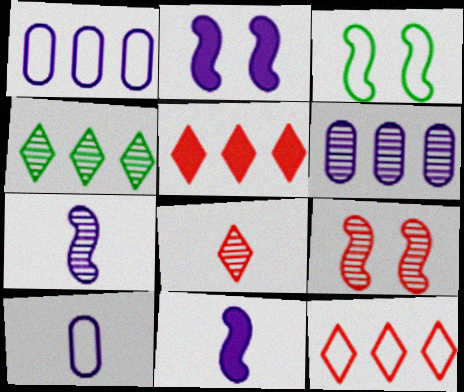[[2, 3, 9], 
[3, 10, 12]]